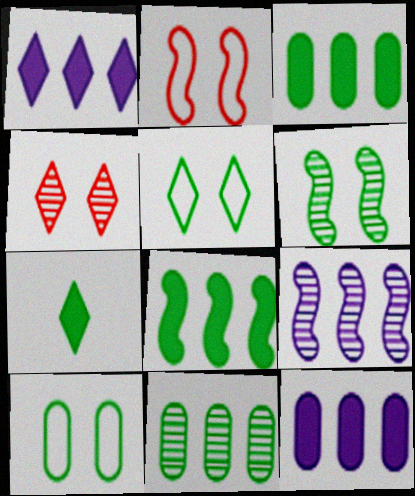[]